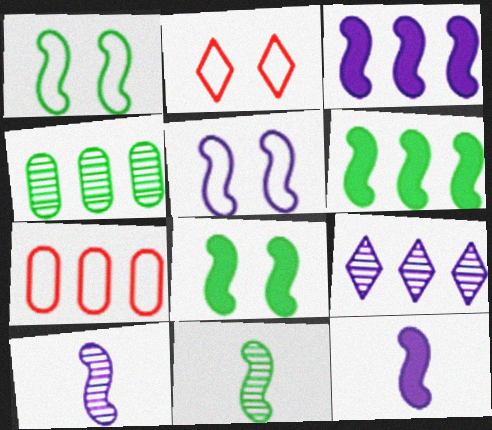[[1, 6, 11], 
[2, 4, 12], 
[3, 5, 10], 
[6, 7, 9]]